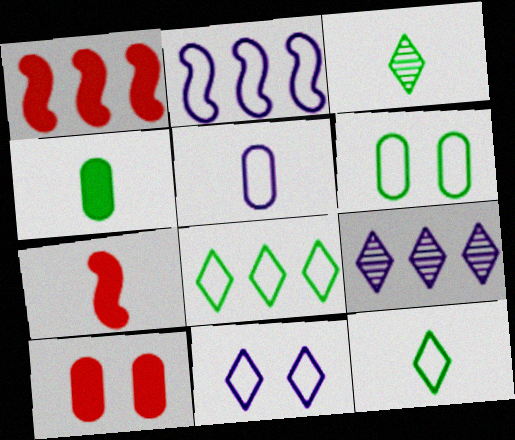[[2, 3, 10], 
[2, 5, 11], 
[3, 5, 7], 
[6, 7, 9]]